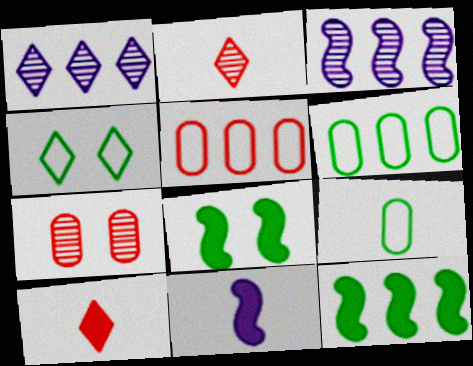[[1, 4, 10], 
[1, 5, 12], 
[2, 9, 11]]